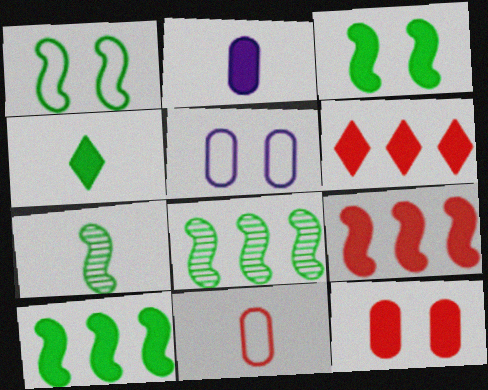[[1, 7, 10], 
[2, 3, 6], 
[5, 6, 7]]